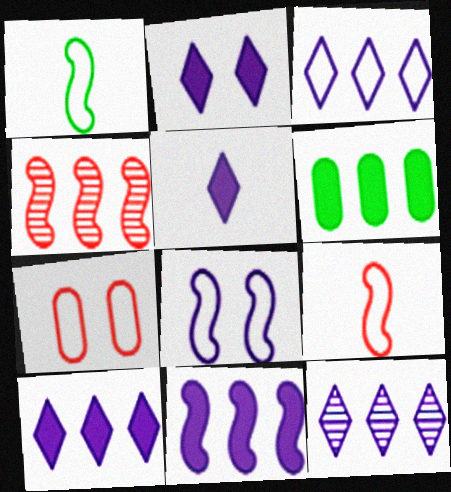[[1, 3, 7], 
[2, 5, 10], 
[3, 4, 6], 
[3, 10, 12]]